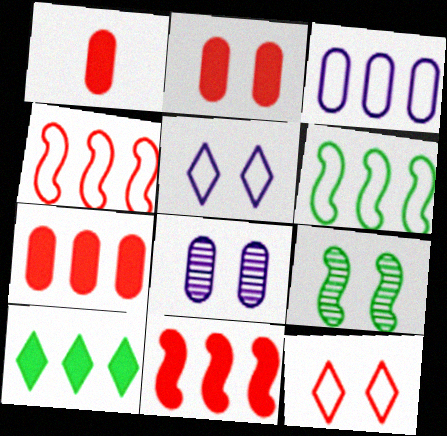[[1, 2, 7], 
[2, 5, 9]]